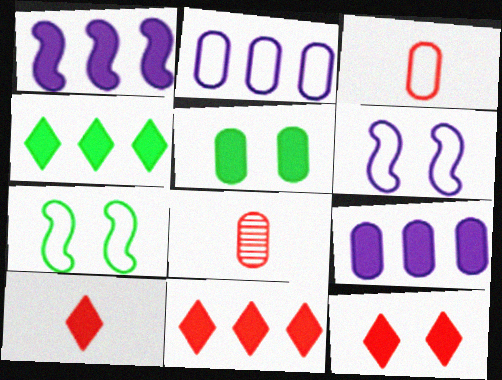[[1, 5, 10], 
[2, 5, 8], 
[4, 6, 8], 
[10, 11, 12]]